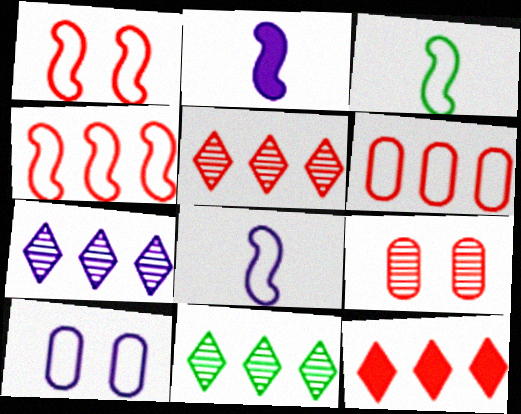[[2, 7, 10], 
[5, 7, 11]]